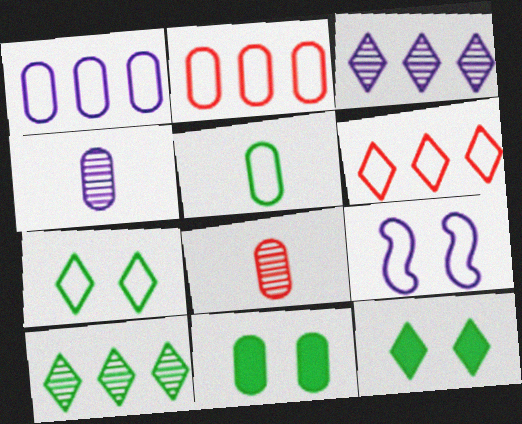[[1, 8, 11], 
[2, 4, 11], 
[5, 6, 9]]